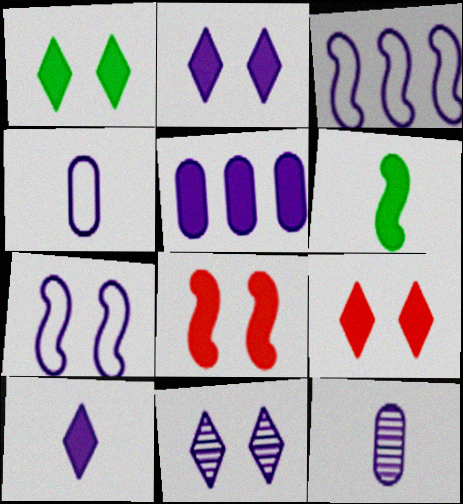[[1, 2, 9], 
[2, 3, 12], 
[5, 6, 9]]